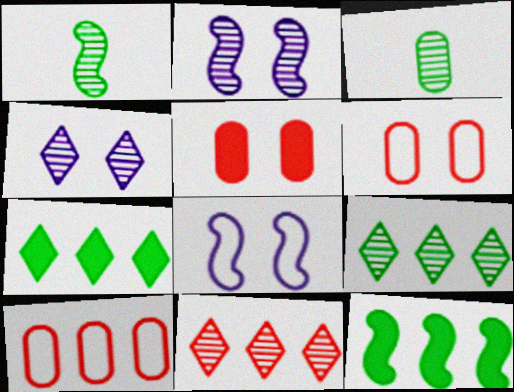[[2, 3, 11]]